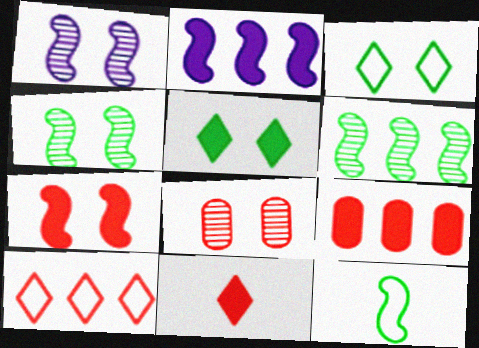[[7, 9, 11]]